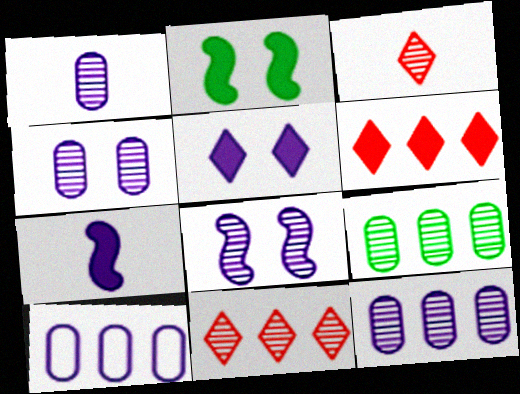[[1, 4, 12], 
[2, 3, 10], 
[3, 8, 9]]